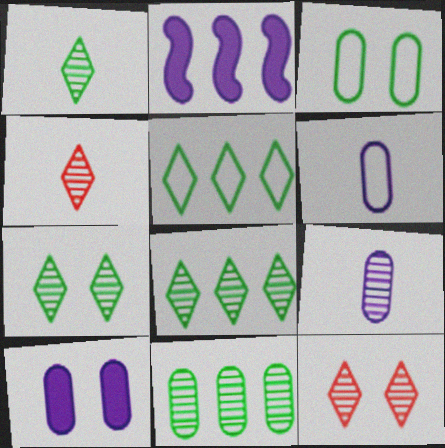[[1, 7, 8], 
[2, 3, 4]]